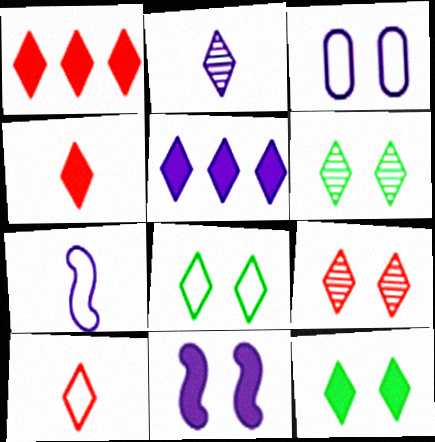[[1, 2, 8], 
[1, 9, 10], 
[4, 5, 12], 
[5, 6, 10], 
[6, 8, 12]]